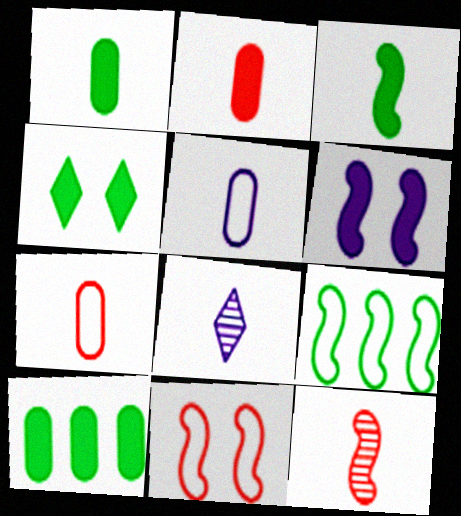[[3, 4, 10], 
[3, 7, 8], 
[6, 9, 12], 
[8, 10, 11]]